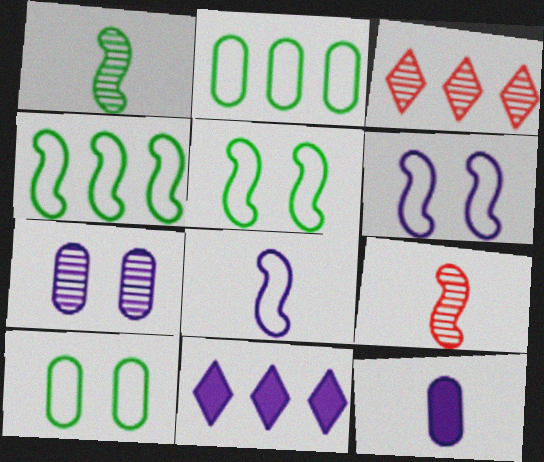[[1, 3, 7], 
[3, 5, 12], 
[7, 8, 11], 
[9, 10, 11]]